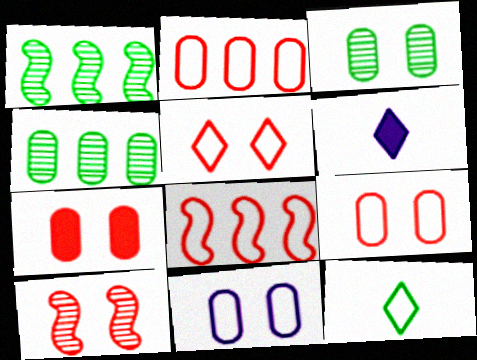[[1, 6, 9], 
[3, 6, 8], 
[3, 7, 11], 
[5, 7, 10], 
[8, 11, 12]]